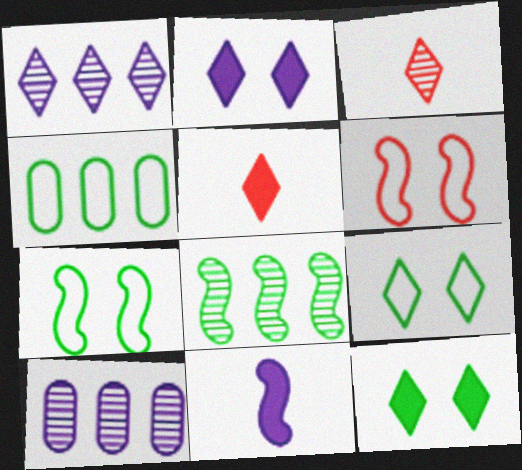[[1, 5, 9], 
[5, 7, 10], 
[6, 8, 11]]